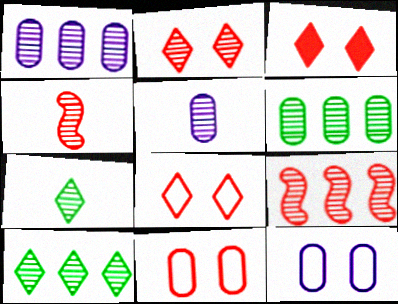[[1, 9, 10], 
[2, 3, 8], 
[4, 5, 7]]